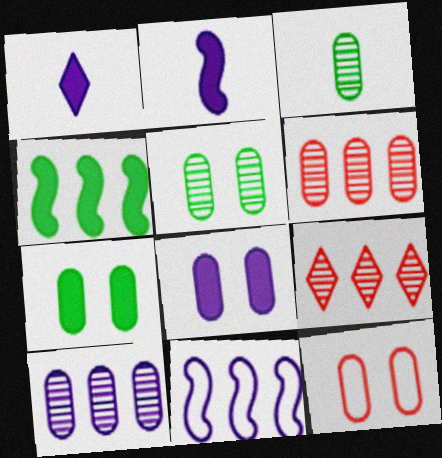[[5, 8, 12]]